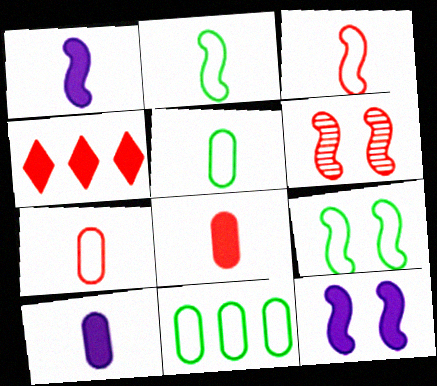[[4, 6, 7], 
[6, 9, 12]]